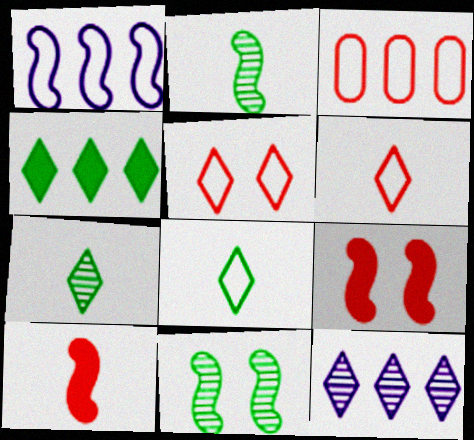[[1, 2, 9], 
[1, 10, 11]]